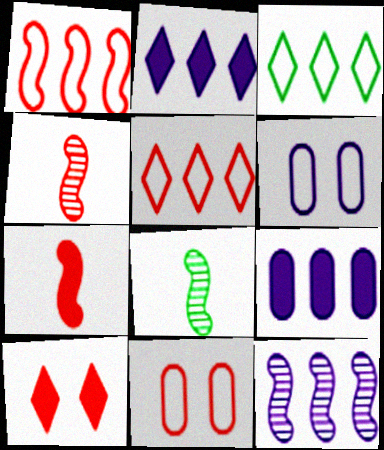[[2, 8, 11]]